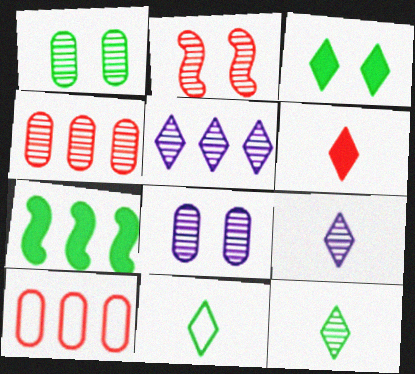[[1, 7, 11], 
[2, 6, 10], 
[5, 7, 10], 
[6, 9, 11]]